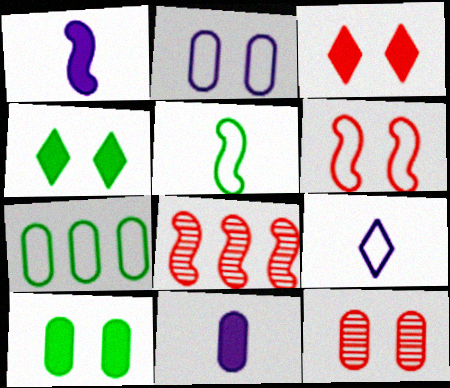[[2, 10, 12], 
[3, 6, 12], 
[6, 7, 9], 
[7, 11, 12], 
[8, 9, 10]]